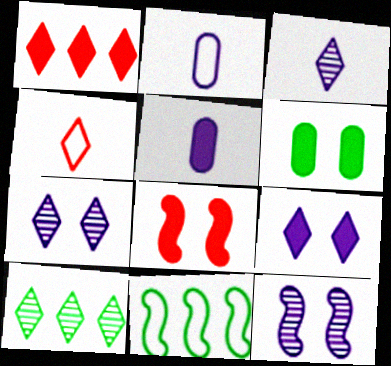[[2, 8, 10], 
[4, 9, 10], 
[6, 8, 9]]